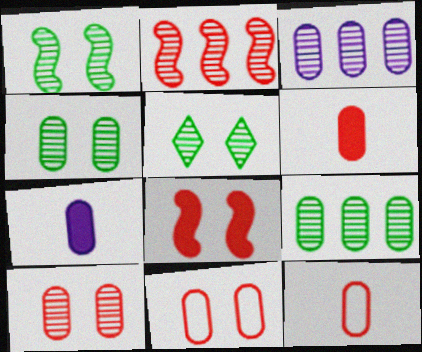[[1, 4, 5], 
[7, 9, 11]]